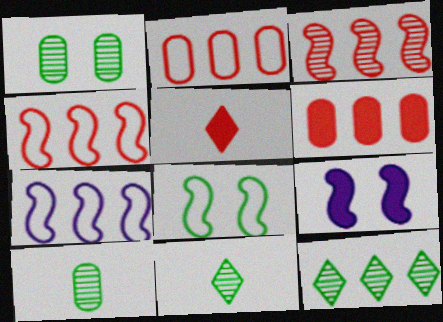[[1, 5, 7], 
[2, 9, 11], 
[6, 7, 12]]